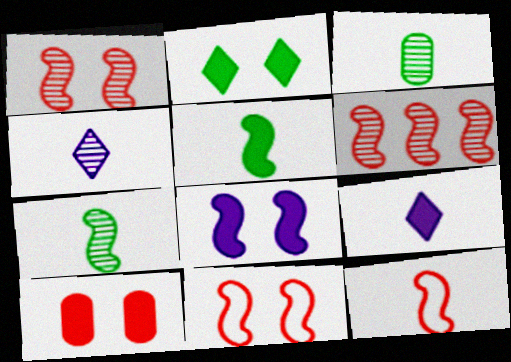[[2, 8, 10], 
[3, 9, 12]]